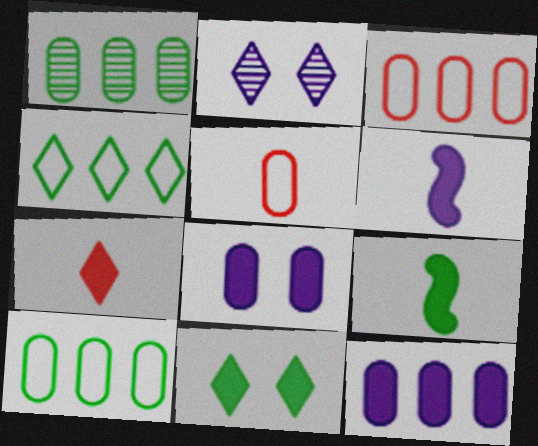[[1, 3, 12], 
[1, 5, 8], 
[2, 3, 9], 
[2, 4, 7]]